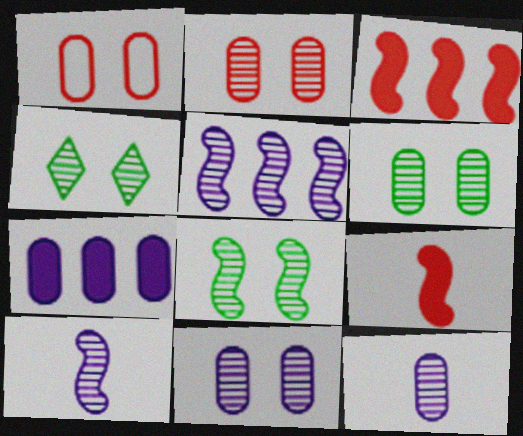[[2, 6, 11], 
[4, 6, 8]]